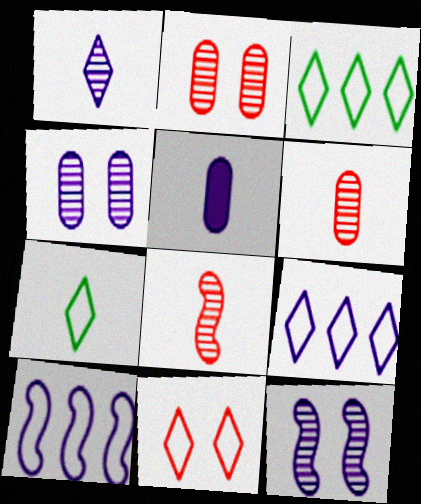[[5, 7, 8], 
[5, 9, 12], 
[7, 9, 11]]